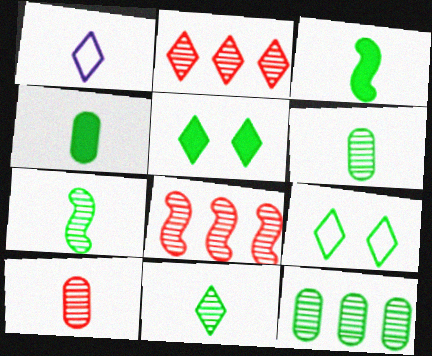[[1, 2, 5], 
[1, 3, 10], 
[3, 9, 12], 
[6, 7, 11]]